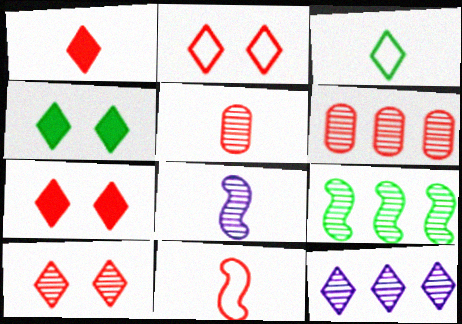[[1, 5, 11], 
[2, 7, 10], 
[3, 7, 12], 
[6, 7, 11], 
[6, 9, 12]]